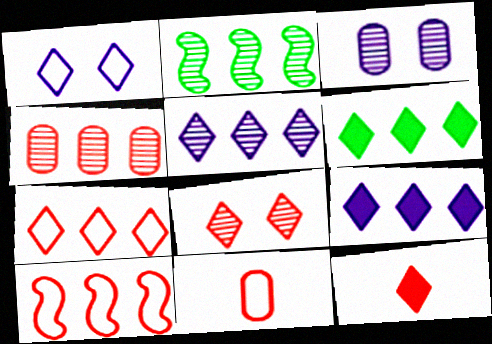[[2, 4, 5], 
[5, 6, 7], 
[7, 8, 12]]